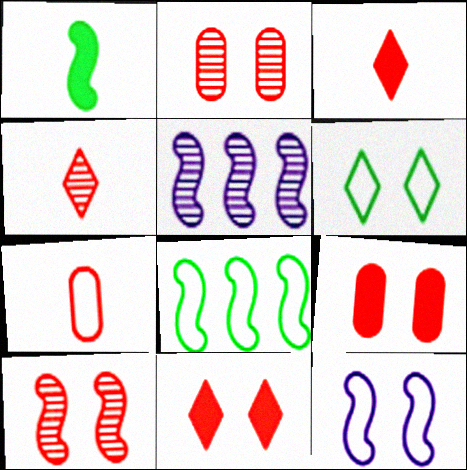[]